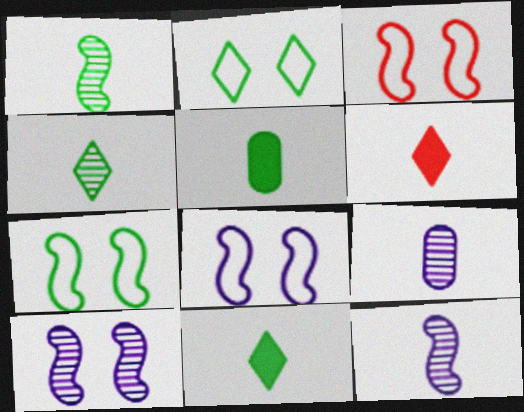[[3, 7, 8]]